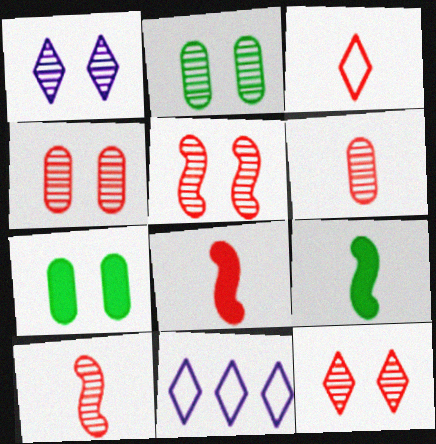[[1, 2, 5], 
[2, 8, 11], 
[3, 6, 8], 
[4, 5, 12], 
[4, 9, 11], 
[7, 10, 11]]